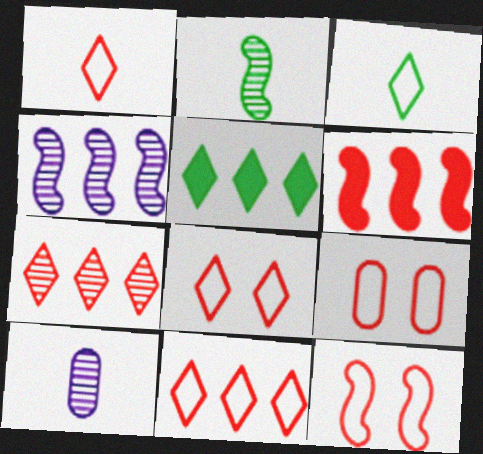[[1, 8, 11], 
[5, 10, 12], 
[8, 9, 12]]